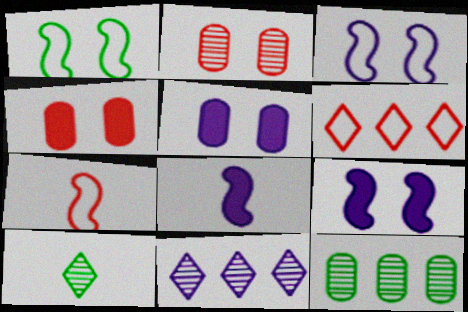[]